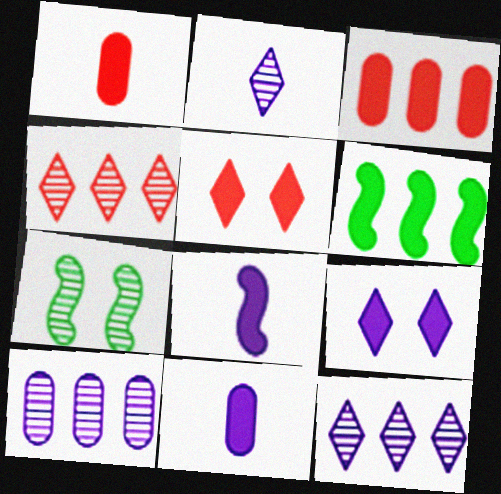[[1, 6, 9], 
[5, 6, 11]]